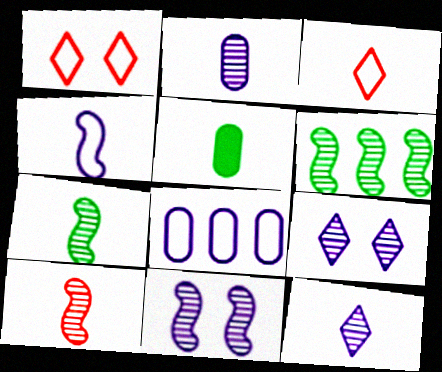[[6, 10, 11]]